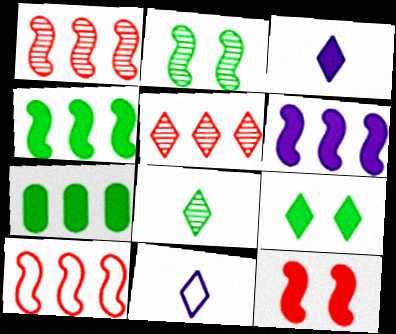[[3, 7, 12], 
[5, 9, 11]]